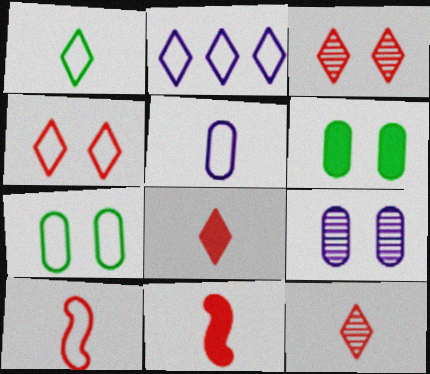[[1, 2, 4], 
[1, 5, 10], 
[2, 7, 10]]